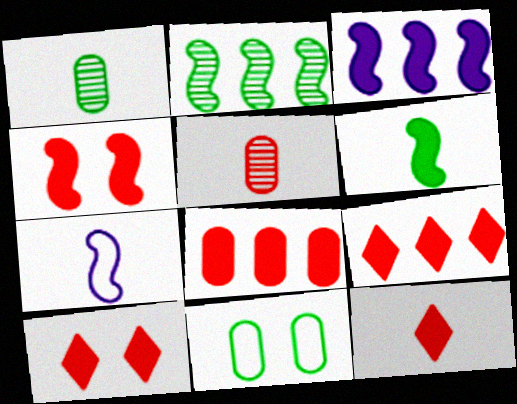[[1, 7, 12], 
[2, 4, 7], 
[3, 4, 6], 
[4, 8, 12], 
[9, 10, 12]]